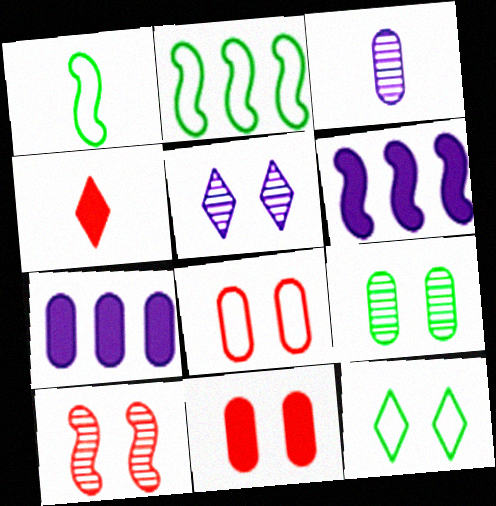[[1, 3, 4], 
[1, 6, 10], 
[5, 9, 10]]